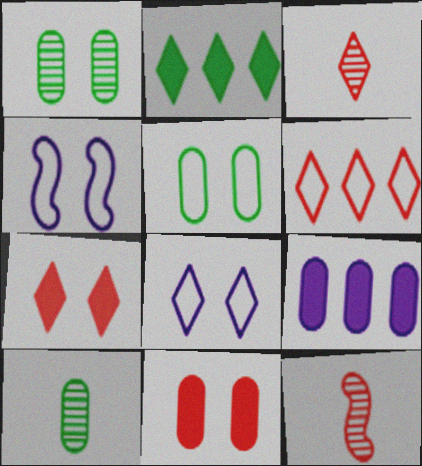[[1, 4, 7], 
[2, 3, 8], 
[3, 6, 7], 
[6, 11, 12]]